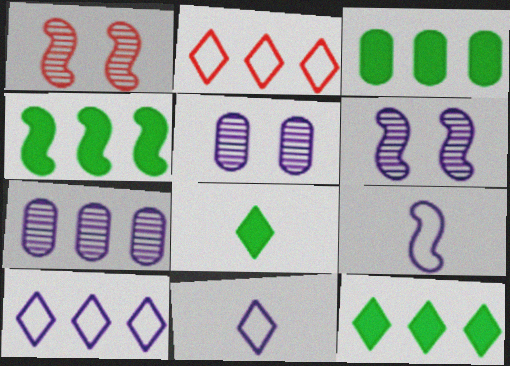[[1, 3, 11], 
[1, 4, 9], 
[2, 4, 7], 
[3, 4, 12]]